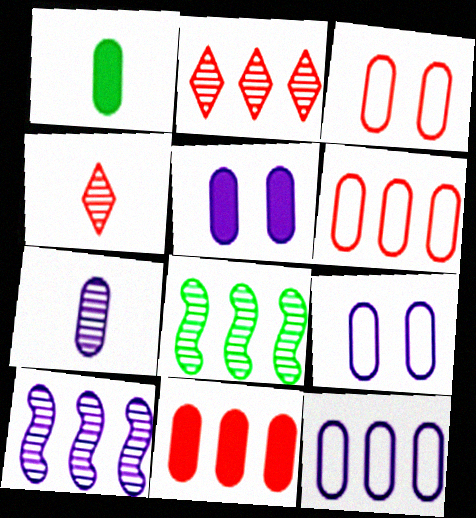[[1, 5, 11], 
[5, 7, 12]]